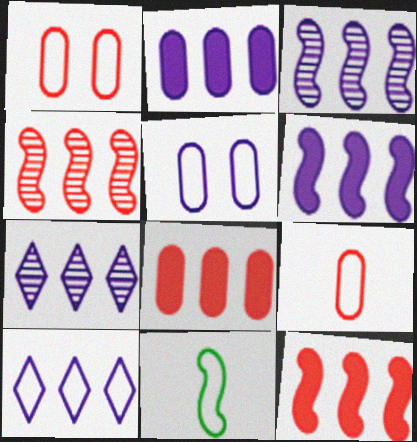[[1, 10, 11], 
[2, 3, 10]]